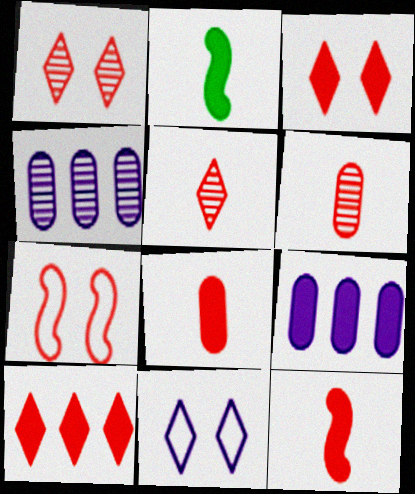[[2, 3, 9], 
[6, 7, 10]]